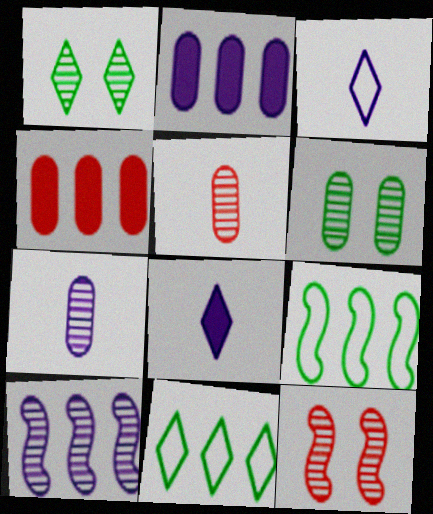[[1, 5, 10], 
[4, 10, 11]]